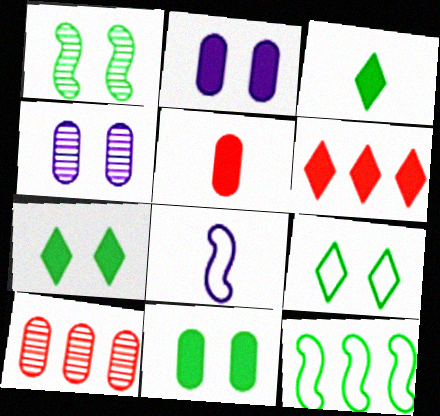[[1, 9, 11], 
[7, 8, 10]]